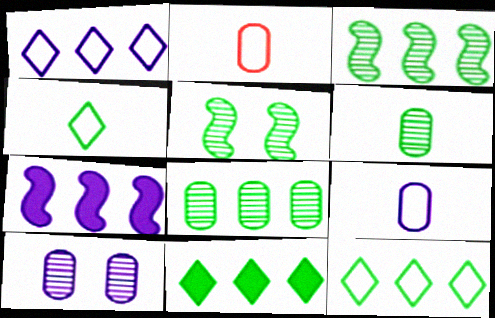[]